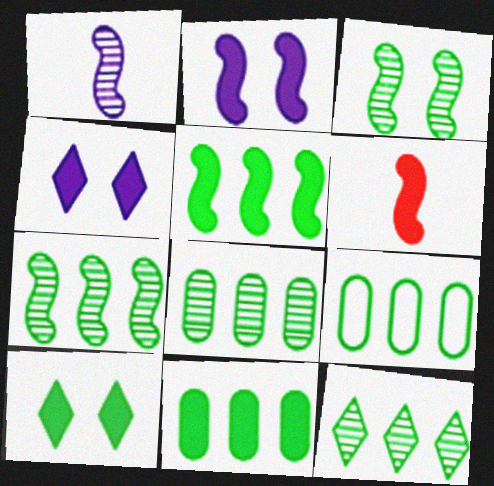[[2, 5, 6], 
[4, 6, 11], 
[5, 9, 12], 
[7, 8, 12], 
[8, 9, 11]]